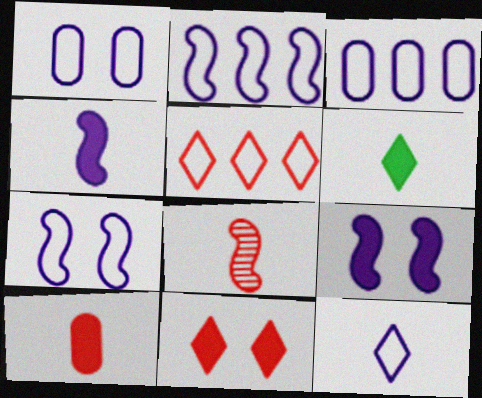[[1, 2, 12], 
[3, 7, 12], 
[4, 6, 10]]